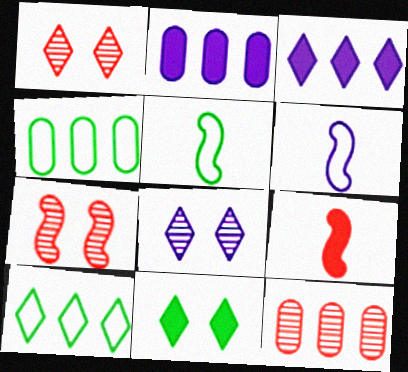[[1, 2, 5], 
[2, 4, 12], 
[2, 6, 8], 
[2, 9, 11], 
[4, 8, 9], 
[6, 11, 12]]